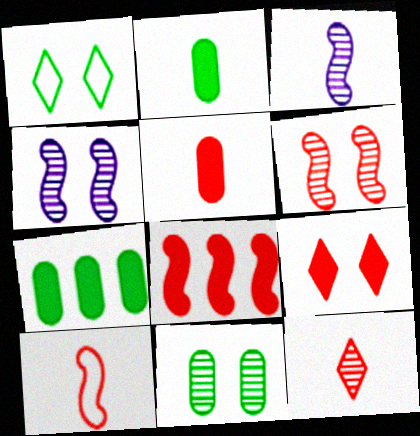[[5, 8, 9], 
[5, 10, 12], 
[6, 8, 10]]